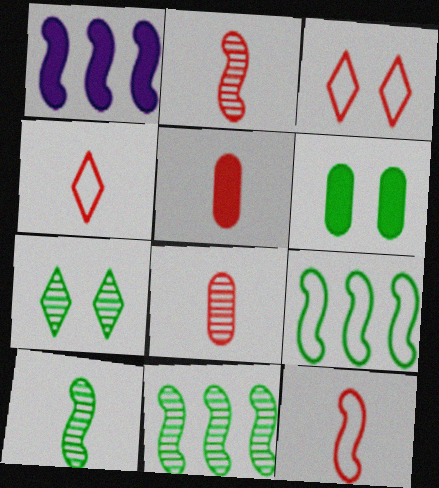[[2, 4, 5]]